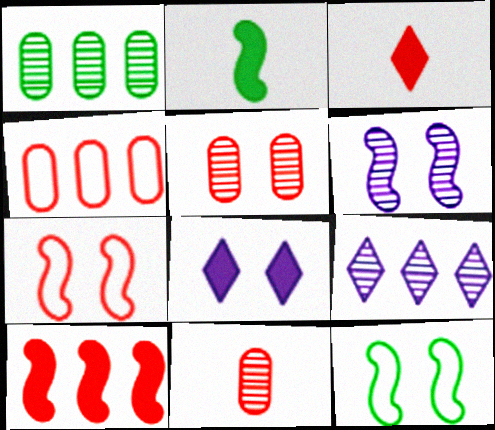[[5, 8, 12]]